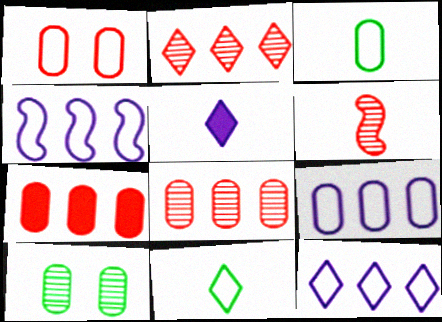[[1, 3, 9], 
[1, 4, 11], 
[3, 5, 6], 
[4, 9, 12]]